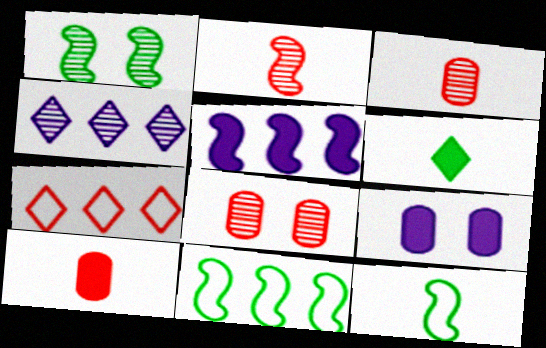[[1, 3, 4]]